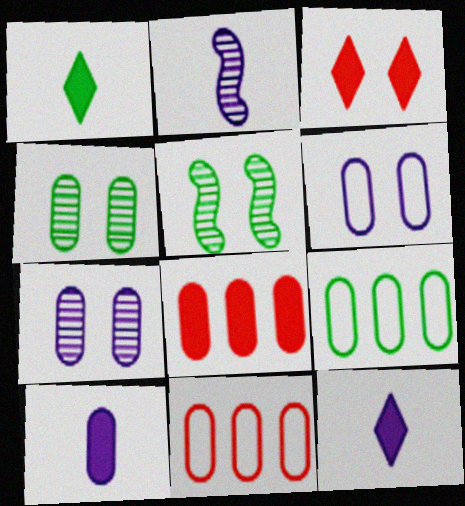[[1, 5, 9], 
[2, 3, 9], 
[3, 5, 6], 
[4, 10, 11], 
[5, 11, 12]]